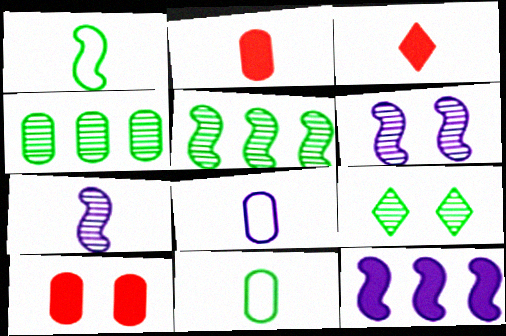[[3, 7, 11], 
[4, 8, 10]]